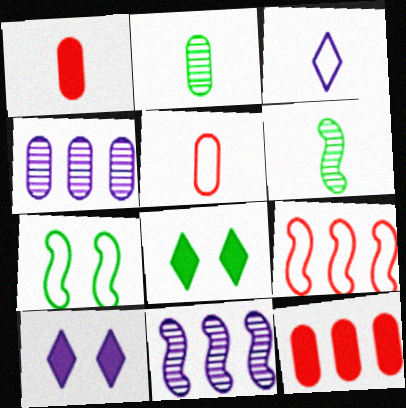[[1, 3, 6], 
[2, 9, 10], 
[5, 8, 11]]